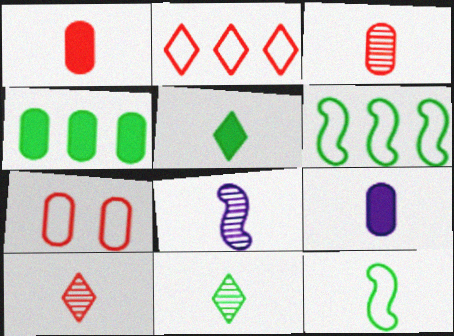[[3, 8, 11], 
[9, 10, 12]]